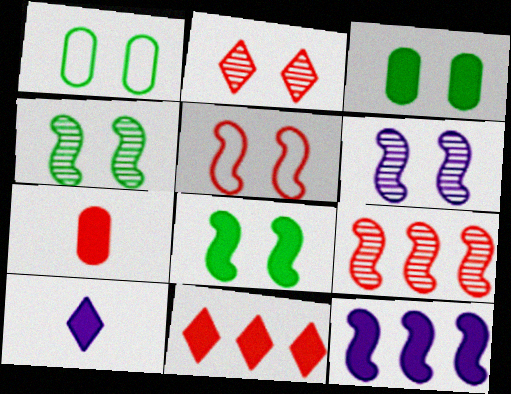[[1, 9, 10], 
[5, 6, 8]]